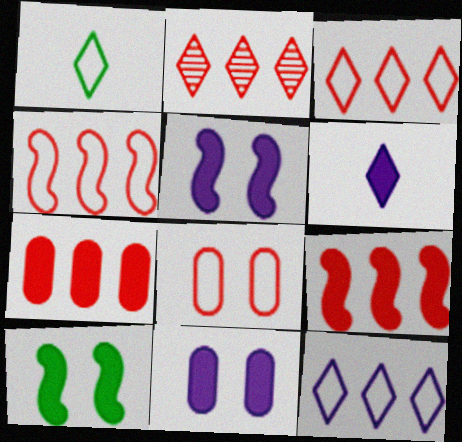[[2, 4, 7], 
[6, 7, 10]]